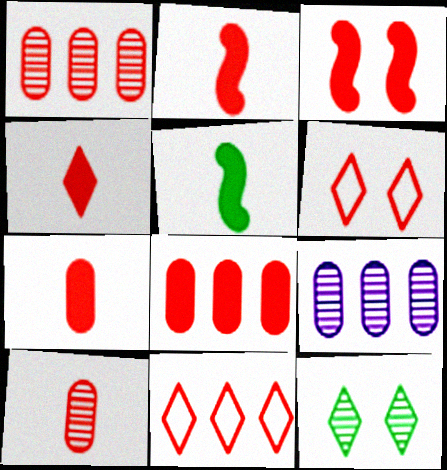[[1, 2, 6], 
[2, 4, 7], 
[3, 4, 8], 
[3, 10, 11], 
[5, 6, 9]]